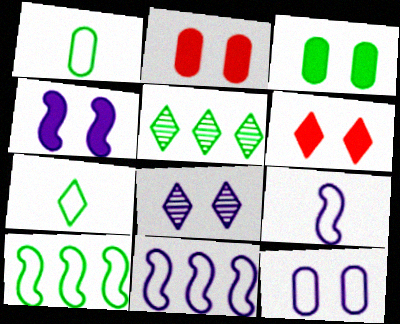[[2, 5, 9], 
[3, 4, 6], 
[4, 8, 12]]